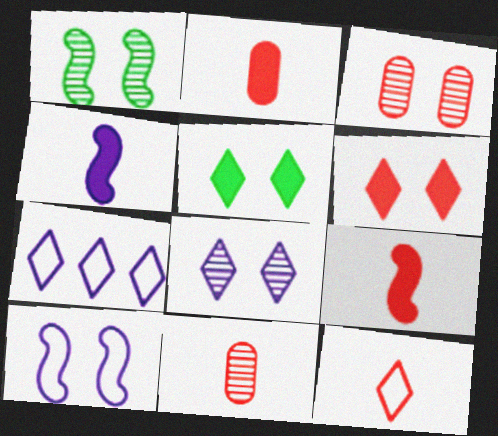[[1, 2, 7], 
[1, 3, 8], 
[3, 5, 10], 
[9, 11, 12]]